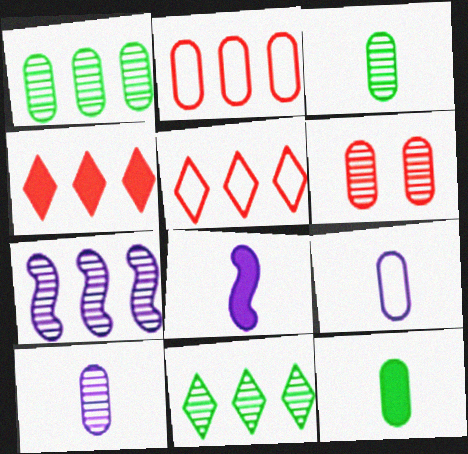[[1, 6, 10]]